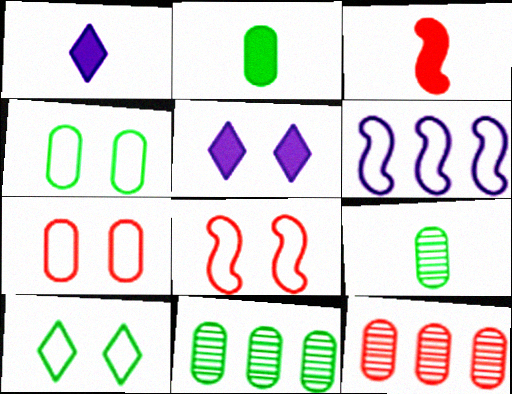[[1, 2, 3], 
[1, 8, 11], 
[2, 4, 11]]